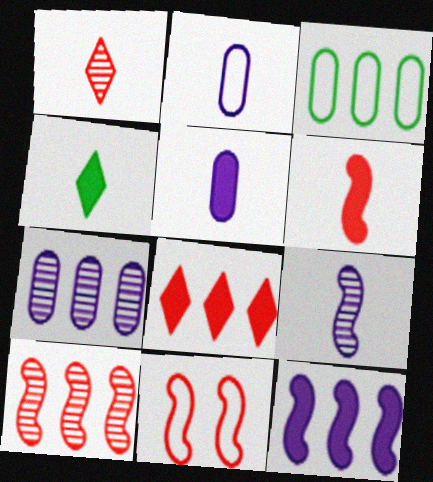[[4, 5, 6], 
[4, 7, 11], 
[6, 10, 11]]